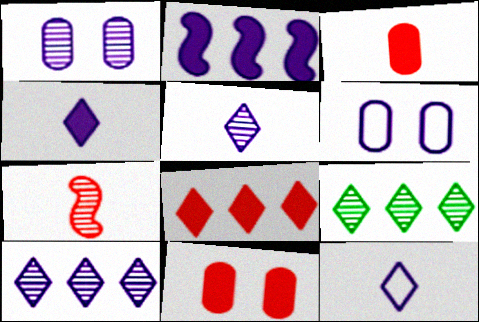[[1, 2, 12], 
[1, 7, 9], 
[2, 5, 6], 
[4, 5, 12]]